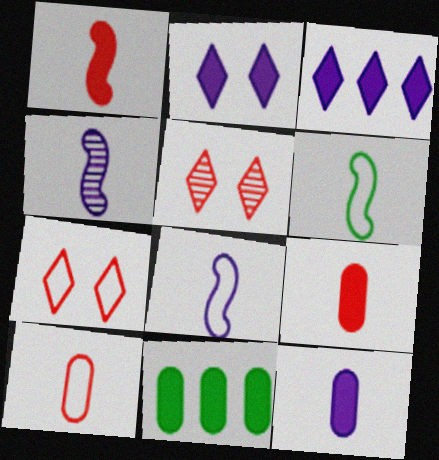[[1, 2, 11], 
[1, 4, 6], 
[4, 7, 11], 
[5, 8, 11]]